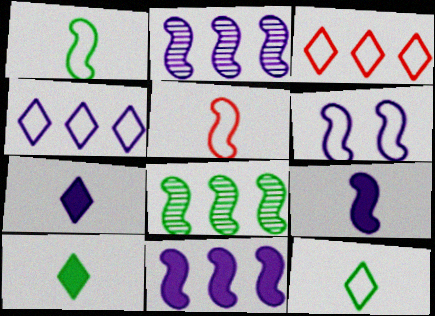[[2, 6, 9]]